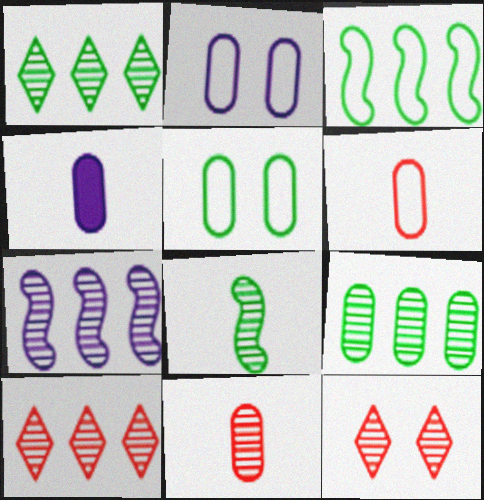[[3, 4, 12], 
[7, 9, 10]]